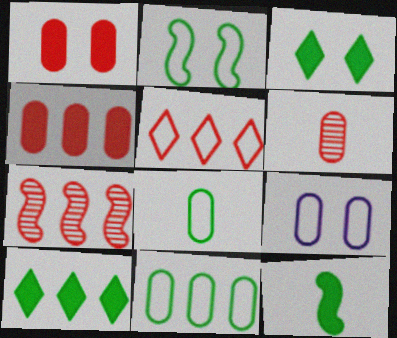[[4, 5, 7]]